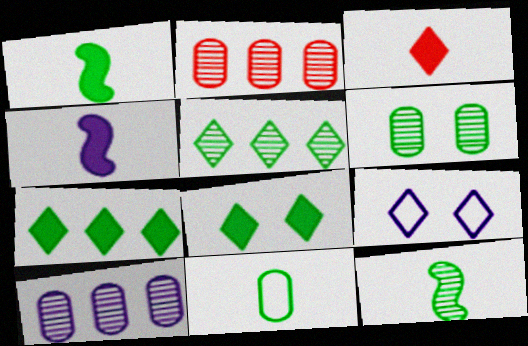[[1, 2, 9], 
[3, 5, 9], 
[4, 9, 10], 
[5, 6, 12]]